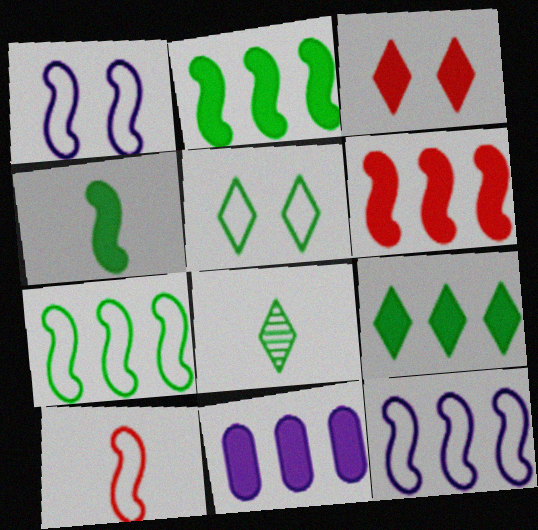[[1, 7, 10], 
[3, 4, 11], 
[5, 8, 9], 
[6, 9, 11]]